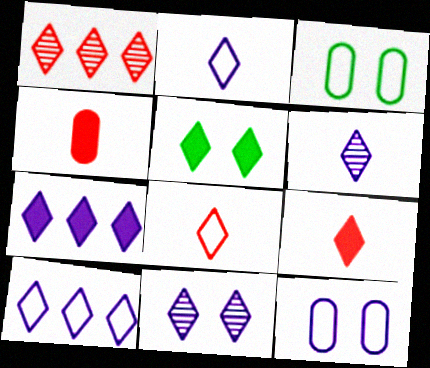[[1, 2, 5], 
[2, 7, 11], 
[5, 7, 9]]